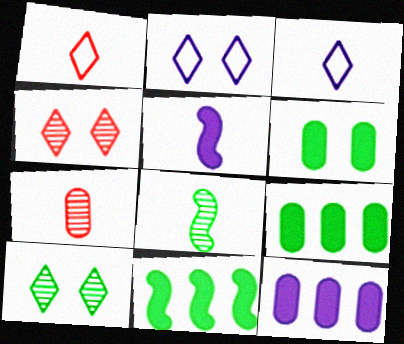[[2, 7, 11]]